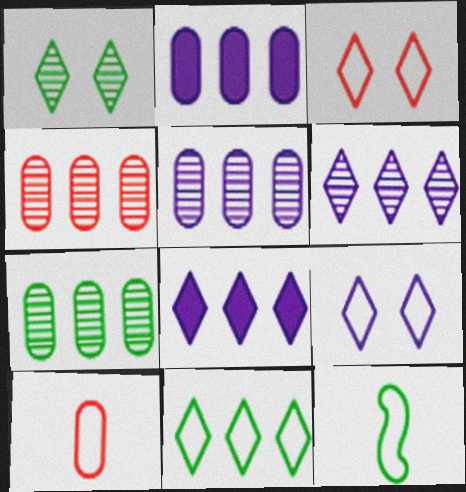[[4, 5, 7]]